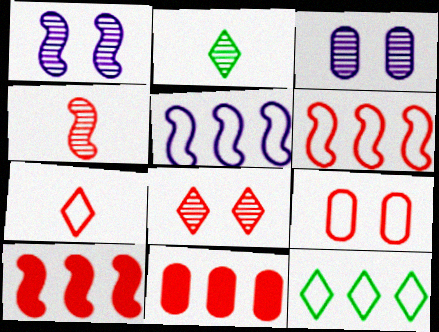[[6, 7, 9]]